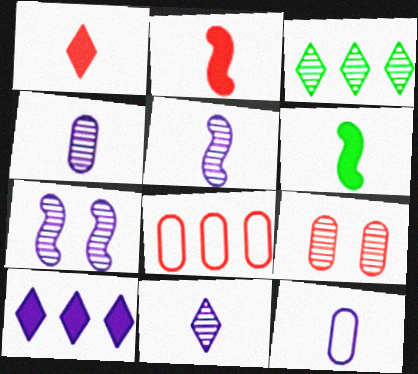[[3, 5, 9], 
[4, 5, 11], 
[7, 10, 12]]